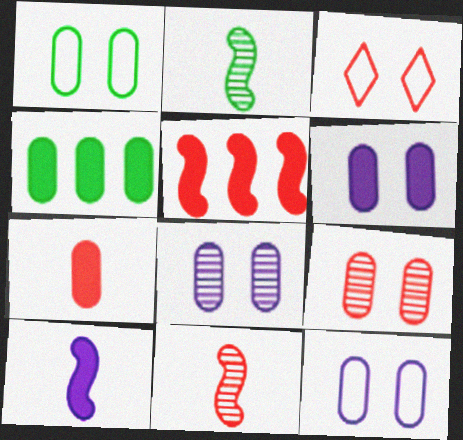[[1, 6, 9], 
[4, 6, 7], 
[6, 8, 12]]